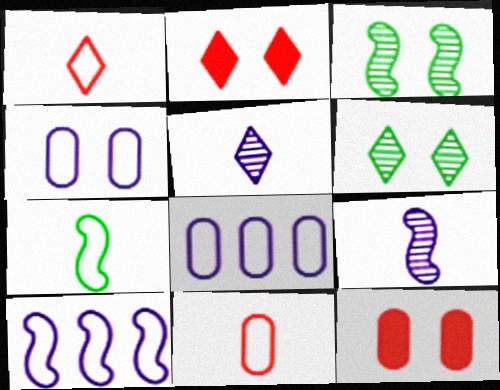[[2, 3, 4]]